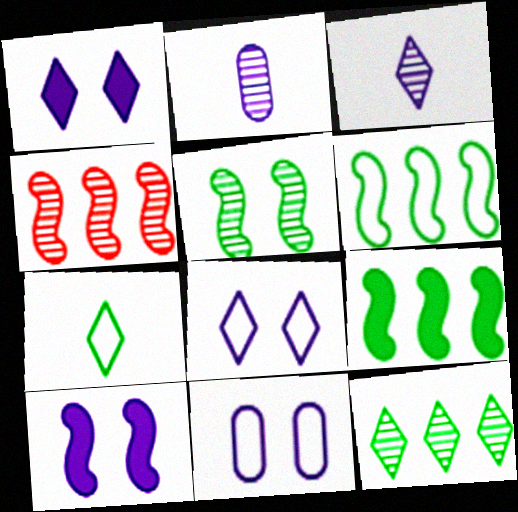[]